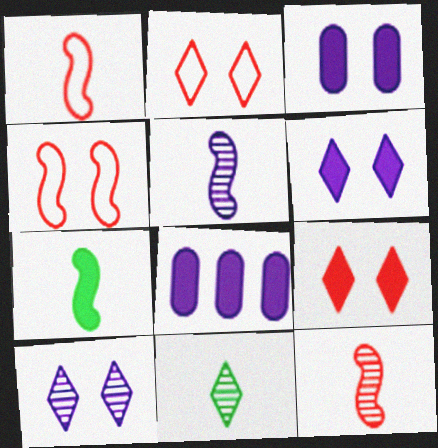[[1, 5, 7], 
[4, 8, 11], 
[7, 8, 9]]